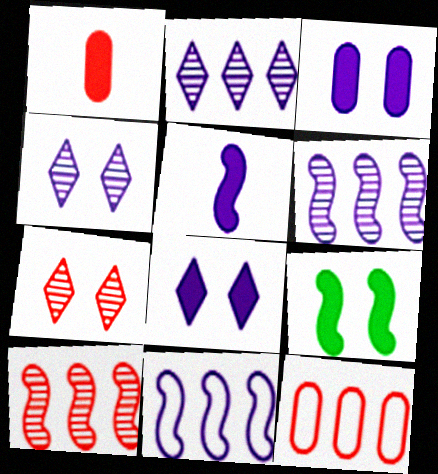[]